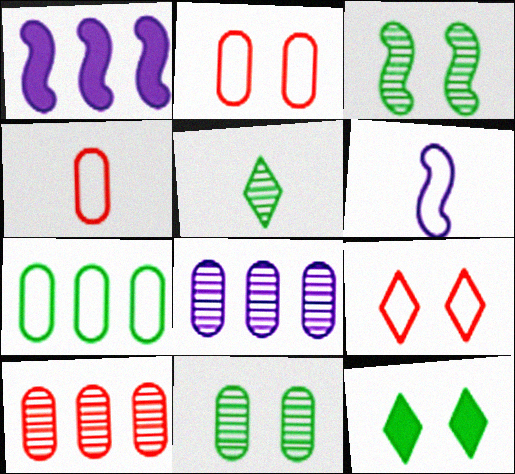[[1, 2, 5], 
[6, 7, 9], 
[6, 10, 12]]